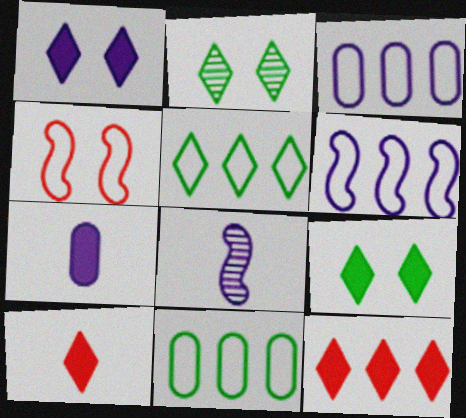[[1, 3, 8]]